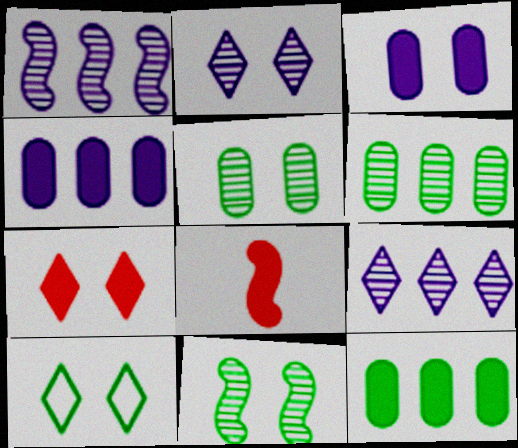[[2, 7, 10]]